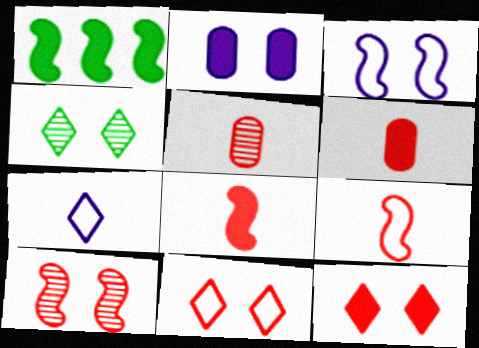[]